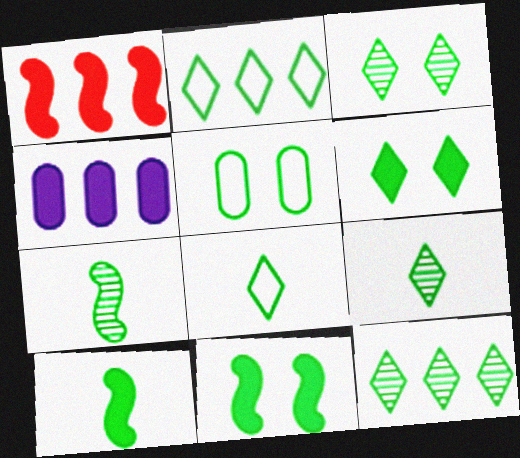[[2, 6, 9], 
[3, 5, 11], 
[3, 9, 12], 
[5, 10, 12], 
[6, 8, 12]]